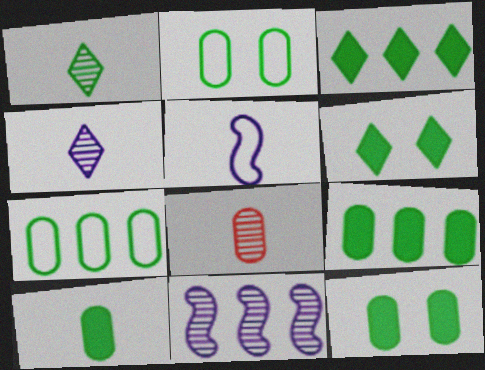[[9, 10, 12]]